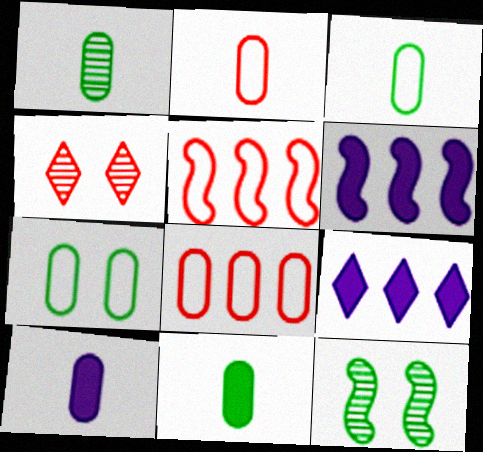[[1, 2, 10], 
[1, 3, 11], 
[2, 9, 12], 
[3, 4, 6]]